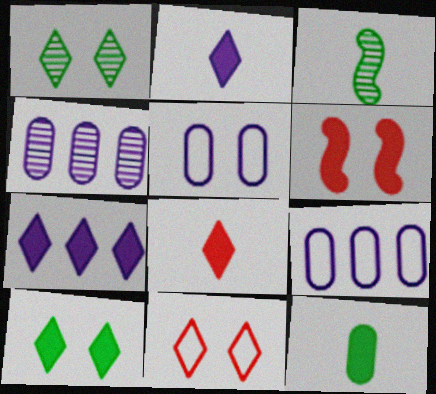[[1, 5, 6], 
[6, 7, 12], 
[7, 8, 10]]